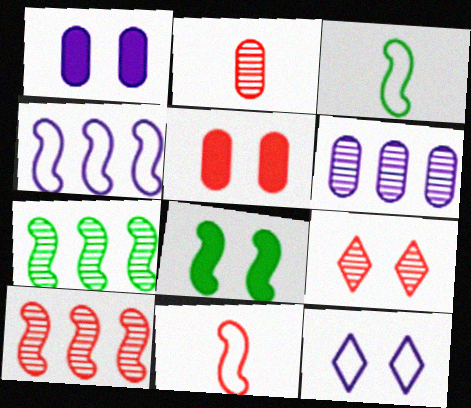[[2, 9, 10], 
[3, 7, 8]]